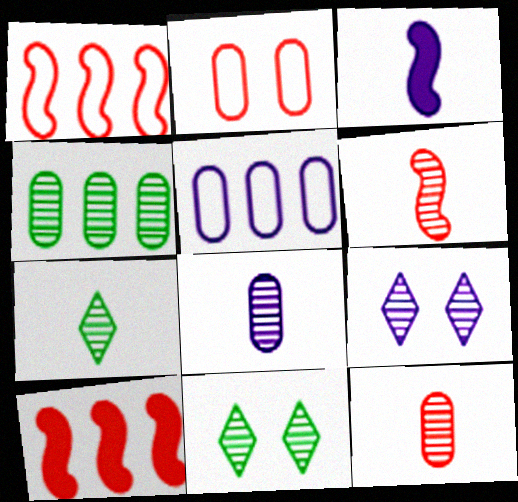[[3, 5, 9], 
[4, 6, 9], 
[6, 7, 8]]